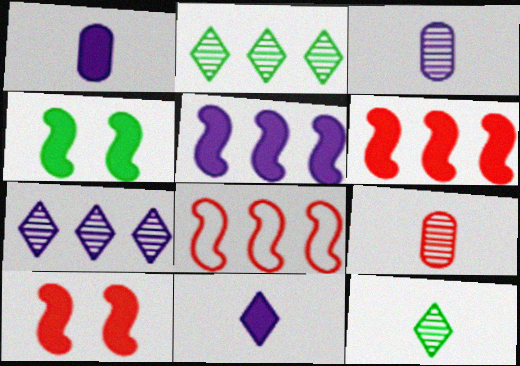[]